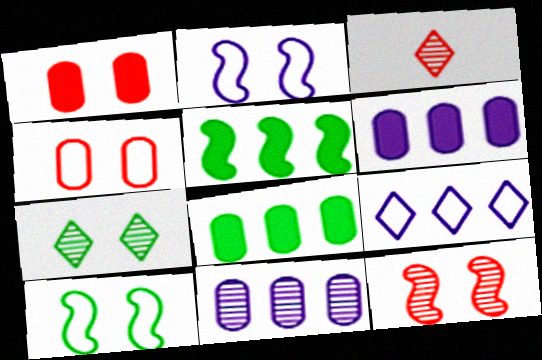[[1, 2, 7], 
[2, 3, 8], 
[3, 6, 10]]